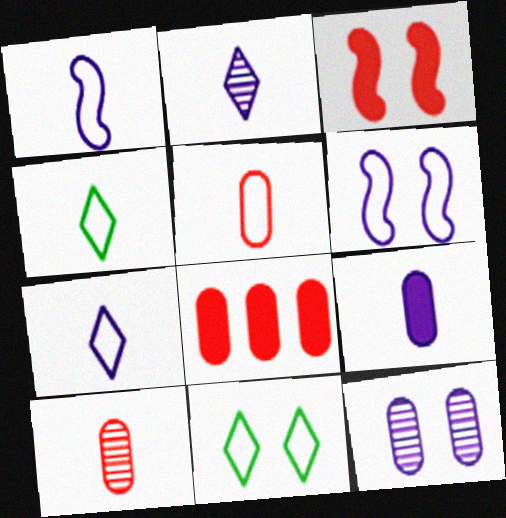[[1, 2, 9], 
[1, 4, 5], 
[3, 11, 12]]